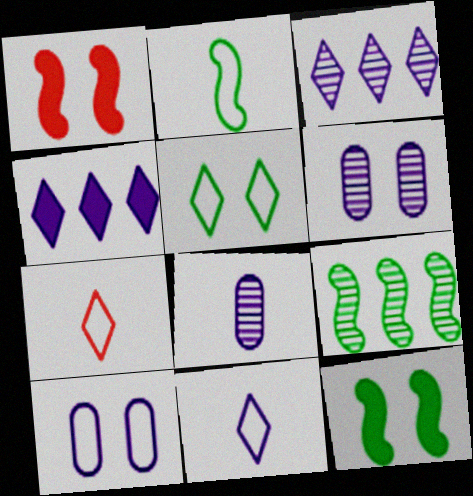[[1, 5, 6], 
[2, 9, 12]]